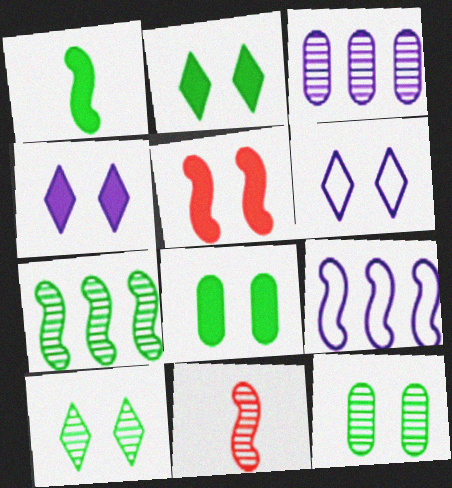[[3, 10, 11], 
[4, 5, 8], 
[5, 6, 12]]